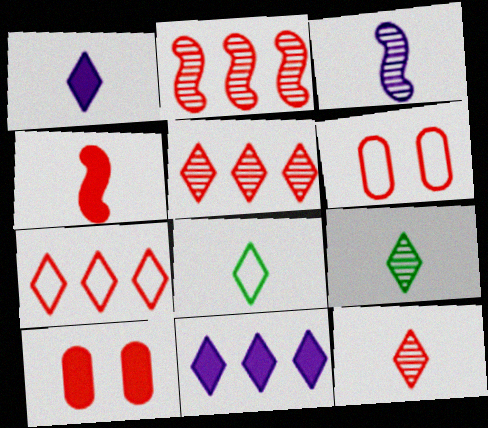[[1, 8, 12], 
[4, 5, 6]]